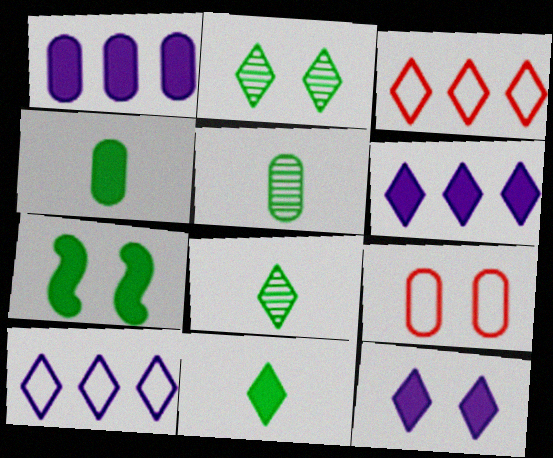[[1, 5, 9], 
[3, 8, 12]]